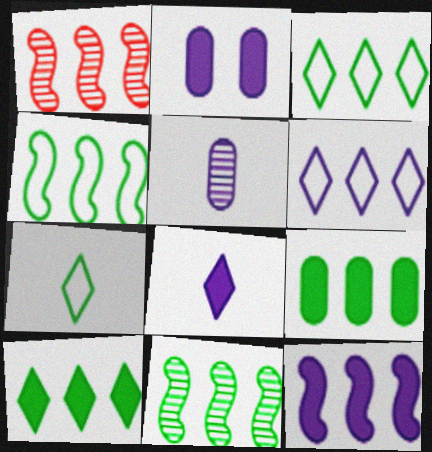[[1, 2, 7], 
[1, 4, 12], 
[1, 6, 9], 
[2, 8, 12], 
[3, 9, 11]]